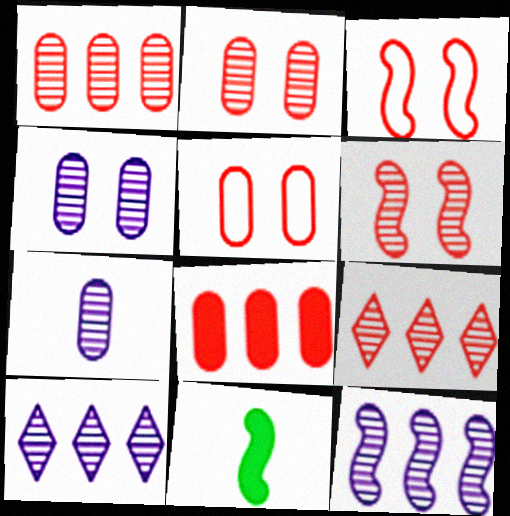[[3, 11, 12], 
[5, 10, 11]]